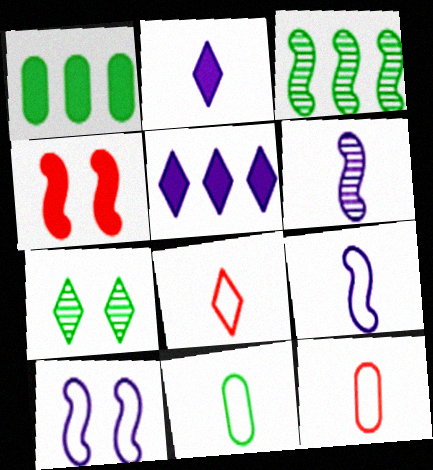[[1, 2, 4], 
[3, 4, 9], 
[5, 7, 8], 
[8, 9, 11]]